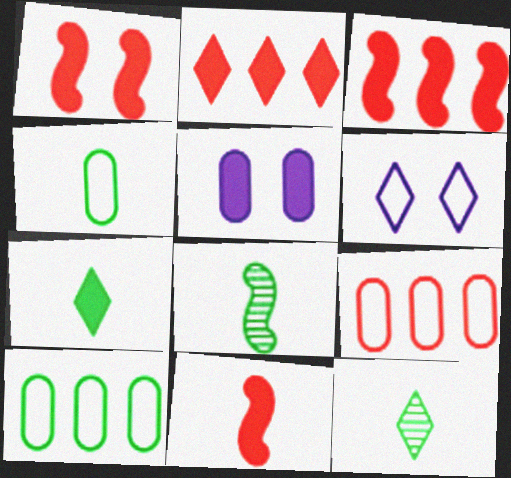[[1, 3, 11], 
[2, 6, 12], 
[3, 5, 7], 
[4, 7, 8]]